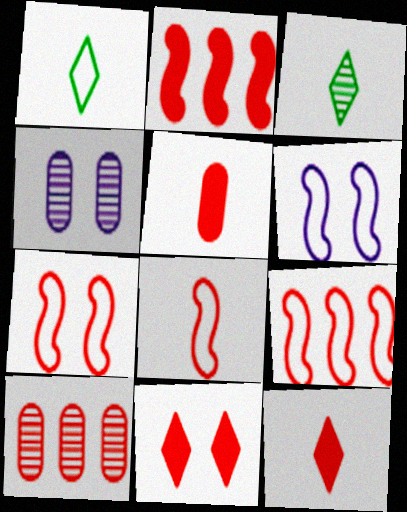[[1, 2, 4], 
[2, 5, 11], 
[7, 8, 9], 
[7, 10, 12], 
[8, 10, 11]]